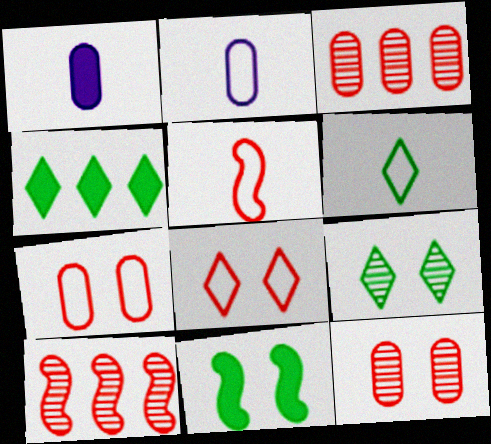[[2, 5, 6], 
[4, 6, 9]]